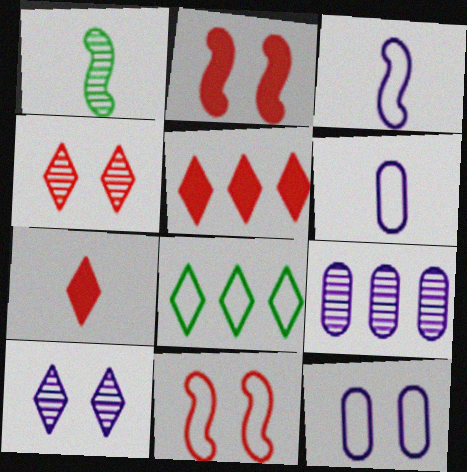[[1, 4, 9], 
[1, 5, 12], 
[1, 6, 7], 
[6, 8, 11], 
[7, 8, 10]]